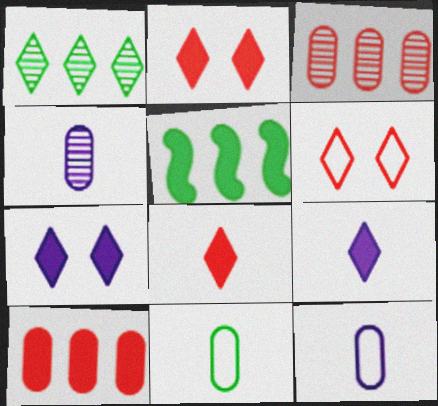[[1, 6, 9], 
[4, 5, 6]]